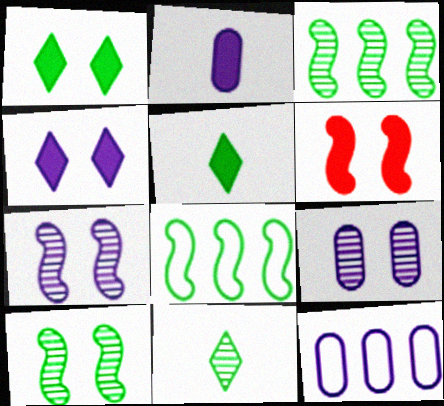[[2, 9, 12], 
[6, 11, 12]]